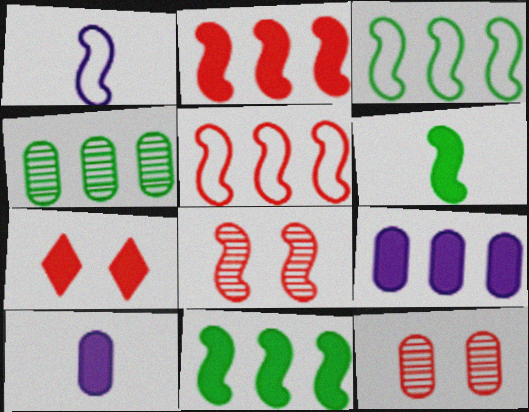[[1, 4, 7], 
[1, 8, 11], 
[6, 7, 9], 
[7, 10, 11]]